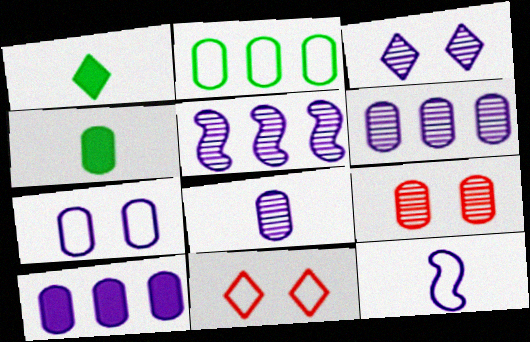[[2, 11, 12], 
[3, 5, 8], 
[3, 10, 12], 
[4, 5, 11], 
[7, 8, 10]]